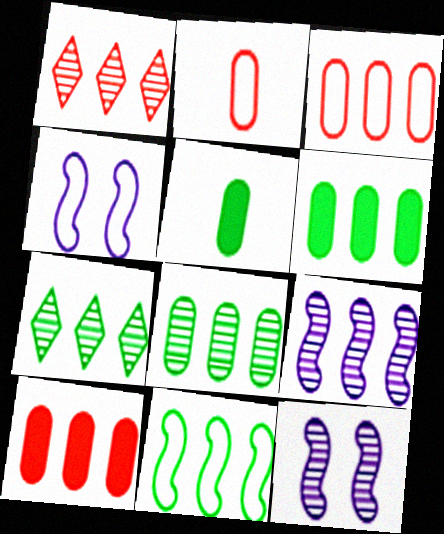[[1, 4, 5], 
[1, 8, 9], 
[6, 7, 11]]